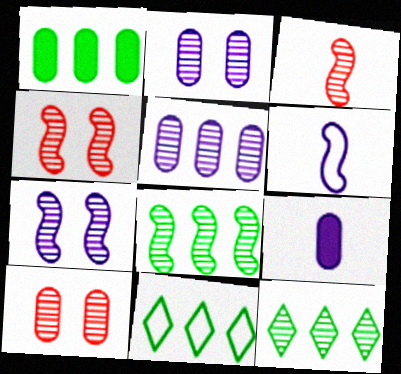[[1, 8, 11], 
[2, 3, 12], 
[3, 7, 8], 
[4, 9, 11]]